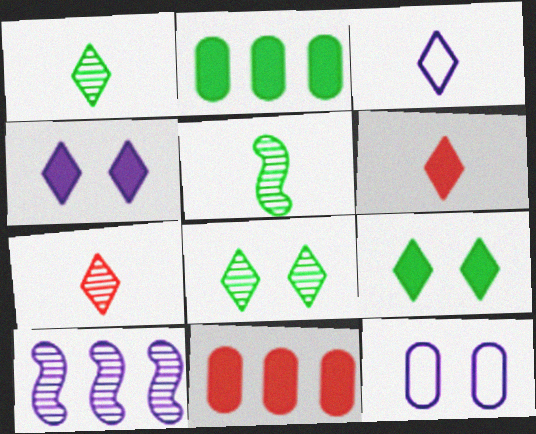[[1, 3, 6]]